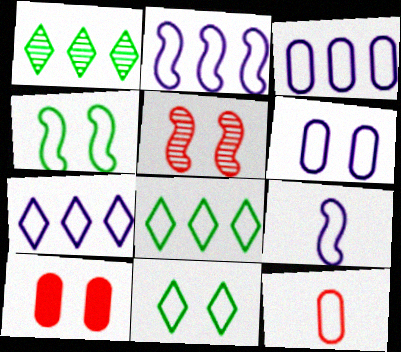[[1, 9, 10], 
[2, 3, 7], 
[2, 11, 12], 
[4, 7, 12], 
[6, 7, 9]]